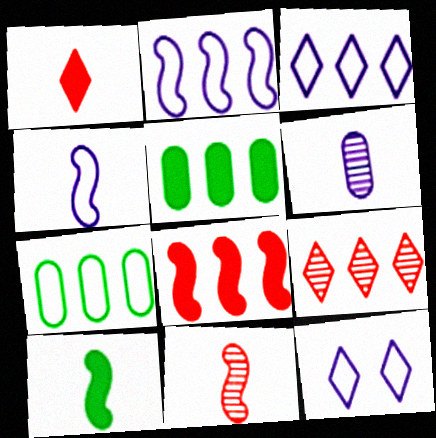[[2, 5, 9], 
[4, 10, 11], 
[5, 11, 12]]